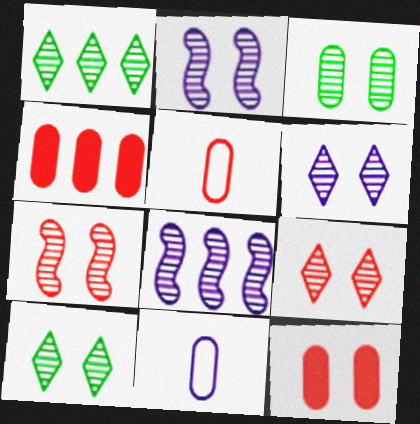[[2, 3, 9], 
[3, 4, 11], 
[3, 6, 7], 
[6, 9, 10]]